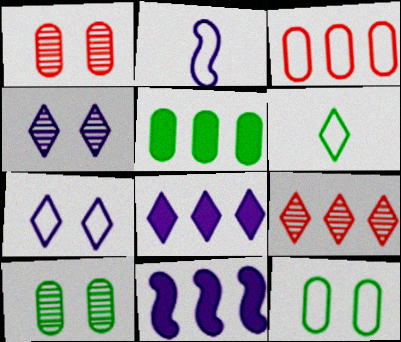[[1, 6, 11]]